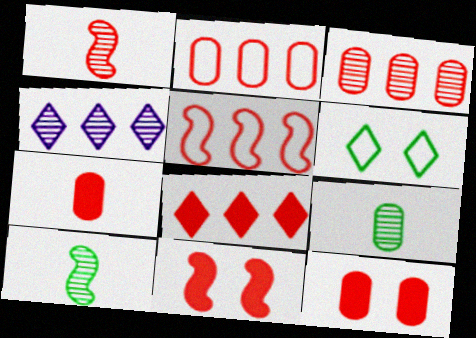[[1, 5, 11], 
[3, 5, 8], 
[7, 8, 11]]